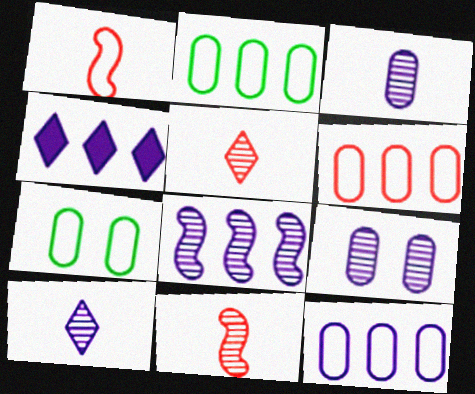[[2, 6, 12], 
[4, 7, 11], 
[4, 8, 12], 
[8, 9, 10]]